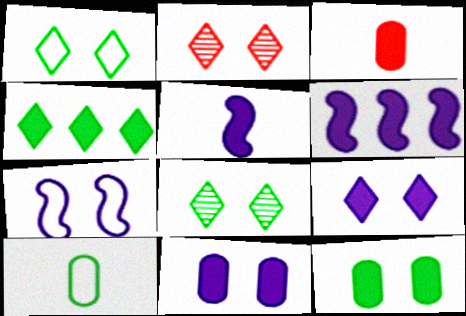[[1, 2, 9], 
[2, 6, 10], 
[2, 7, 12]]